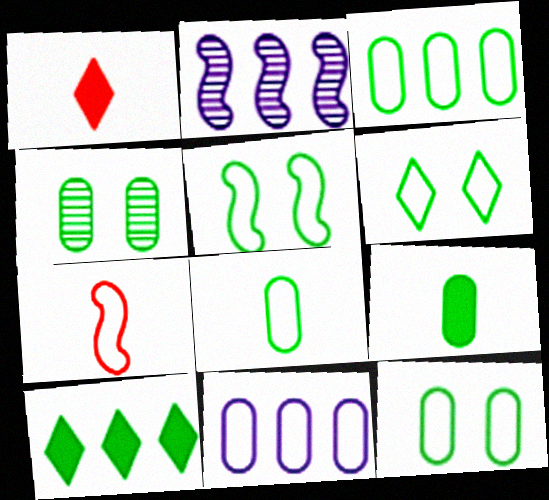[[1, 2, 12], 
[3, 4, 9], 
[3, 8, 12], 
[5, 6, 12], 
[6, 7, 11]]